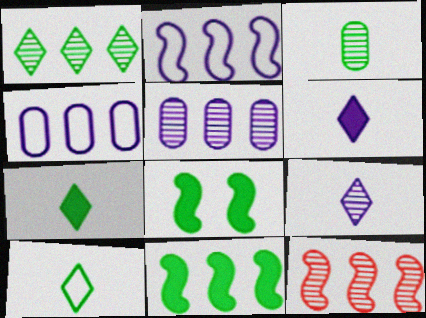[[1, 5, 12], 
[2, 11, 12]]